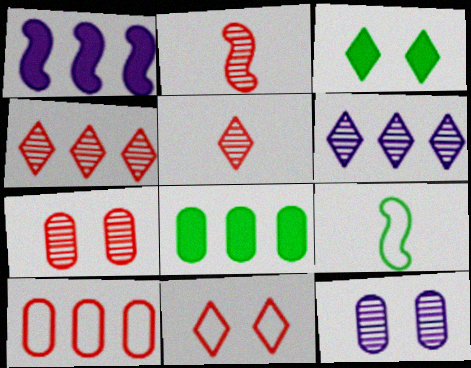[[2, 4, 7]]